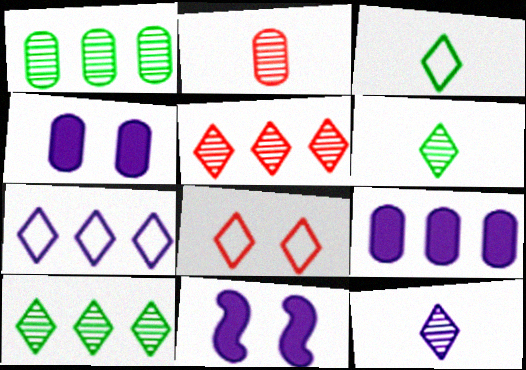[[3, 7, 8]]